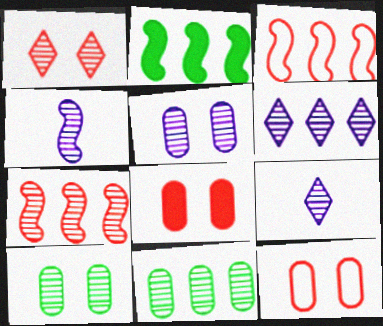[[1, 4, 11], 
[2, 9, 12], 
[4, 5, 6], 
[6, 7, 11], 
[7, 9, 10]]